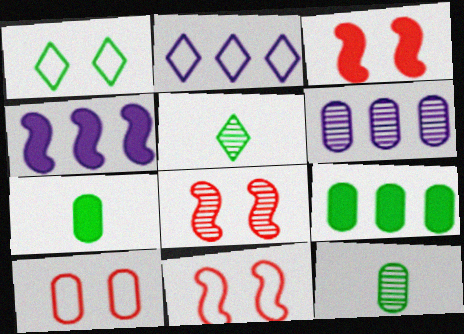[[2, 3, 12], 
[2, 4, 6], 
[2, 7, 8], 
[3, 8, 11], 
[4, 5, 10], 
[5, 6, 8], 
[6, 7, 10]]